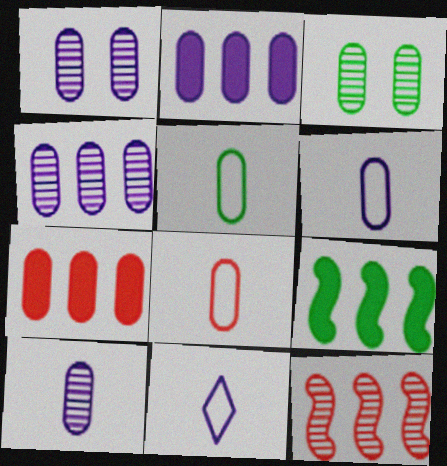[[1, 2, 6], 
[1, 4, 10], 
[1, 5, 7], 
[2, 3, 8], 
[3, 6, 7], 
[5, 6, 8]]